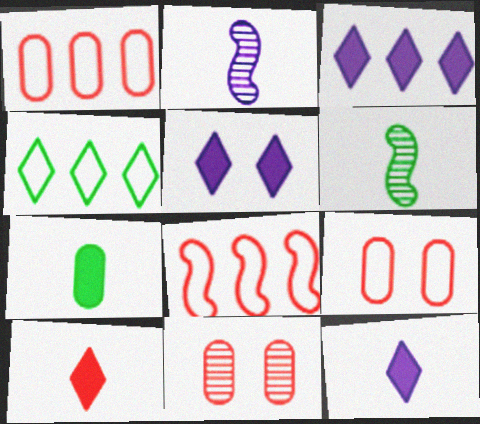[[1, 5, 6], 
[3, 5, 12], 
[3, 6, 9], 
[8, 10, 11]]